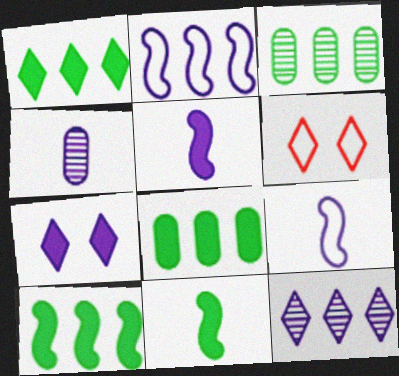[[1, 8, 10], 
[2, 4, 7], 
[3, 5, 6], 
[4, 6, 10]]